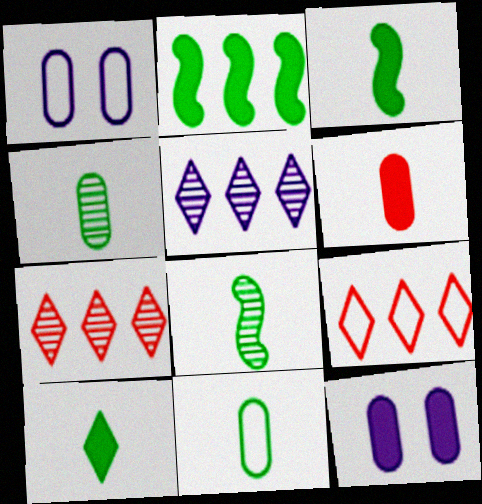[[1, 3, 7], 
[8, 9, 12], 
[8, 10, 11]]